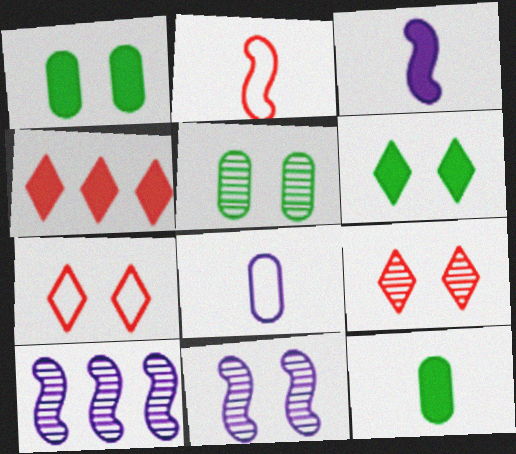[[1, 3, 4], 
[1, 7, 11], 
[5, 9, 11], 
[7, 10, 12]]